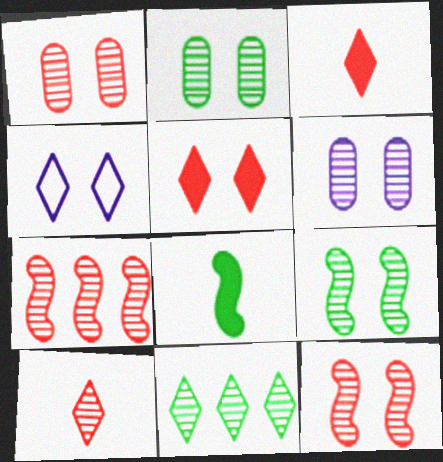[[1, 2, 6], 
[1, 7, 10], 
[3, 4, 11]]